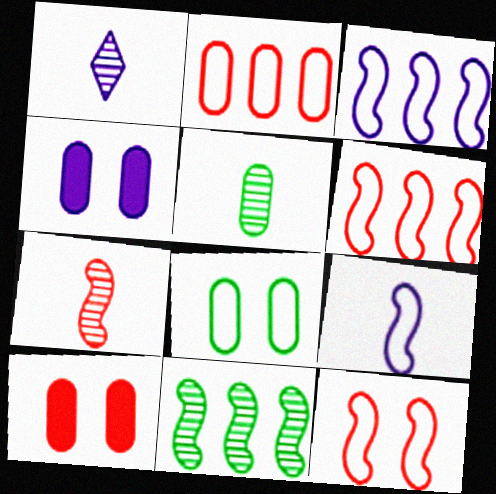[[1, 3, 4], 
[1, 5, 7], 
[2, 4, 5]]